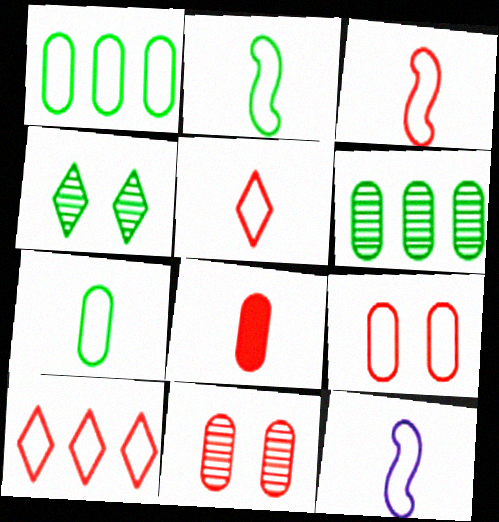[[2, 3, 12], 
[3, 9, 10], 
[5, 7, 12]]